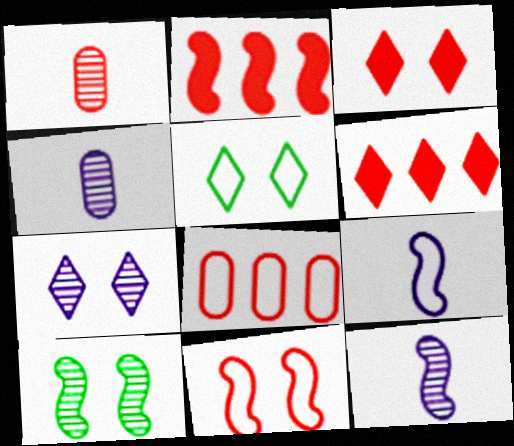[[1, 6, 11], 
[2, 4, 5], 
[2, 9, 10], 
[3, 5, 7], 
[5, 8, 9]]